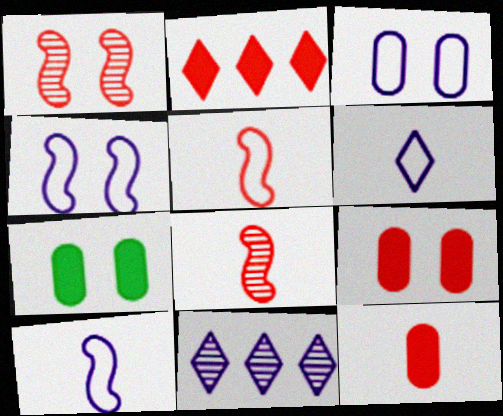[[5, 7, 11]]